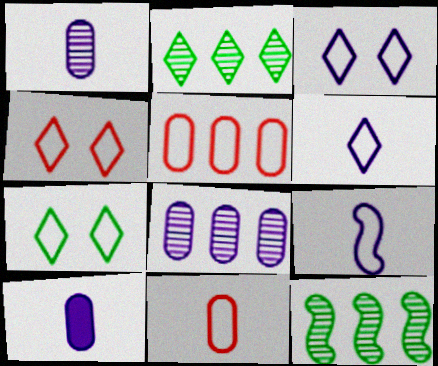[[3, 4, 7], 
[4, 10, 12], 
[5, 7, 9]]